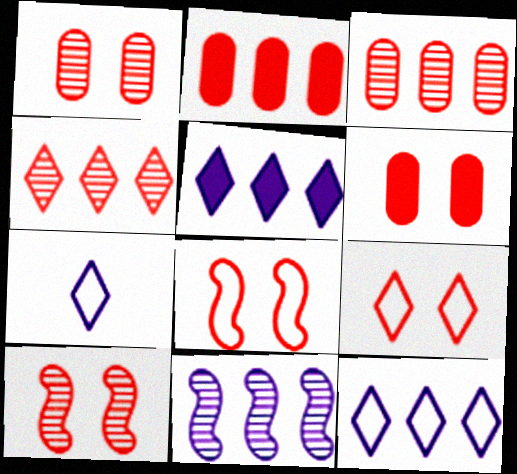[[6, 9, 10]]